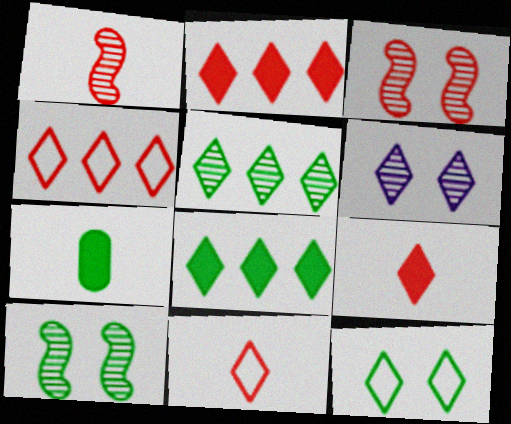[[6, 8, 11]]